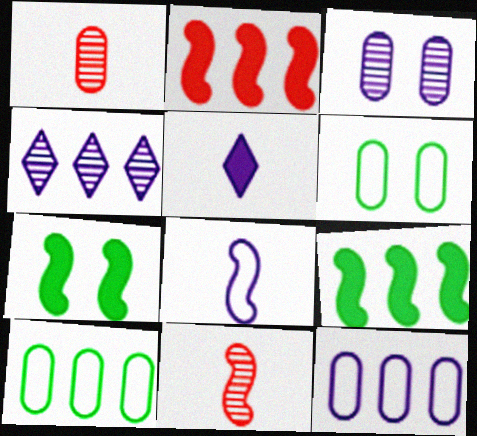[[2, 4, 10]]